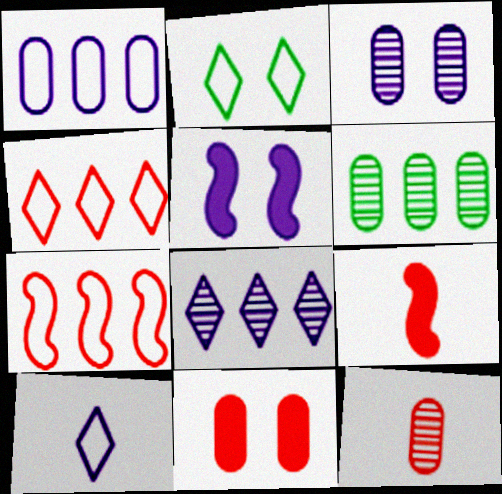[[2, 4, 10], 
[3, 6, 12]]